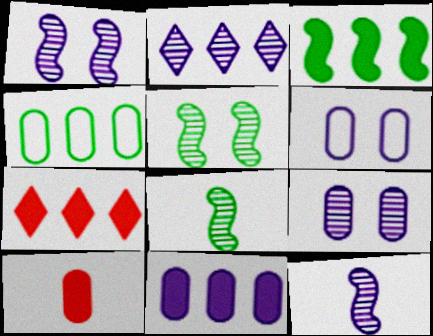[[2, 9, 12], 
[3, 7, 11], 
[4, 9, 10], 
[6, 7, 8]]